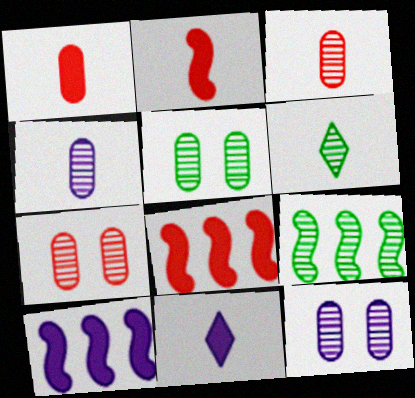[[5, 6, 9], 
[5, 7, 12]]